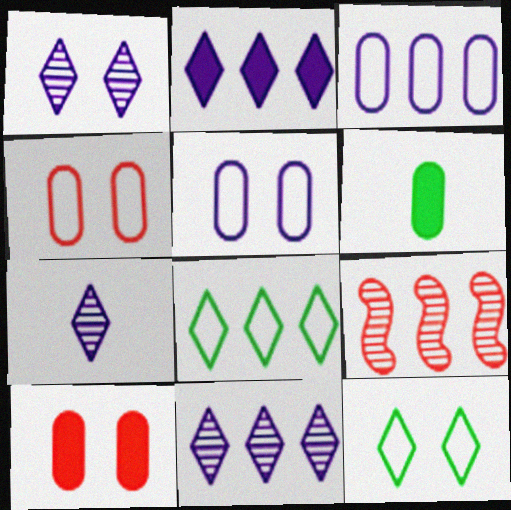[[1, 7, 11]]